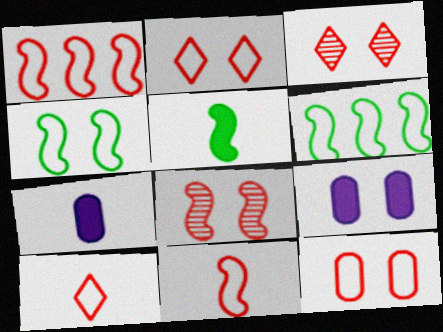[[1, 10, 12], 
[3, 4, 9], 
[3, 6, 7]]